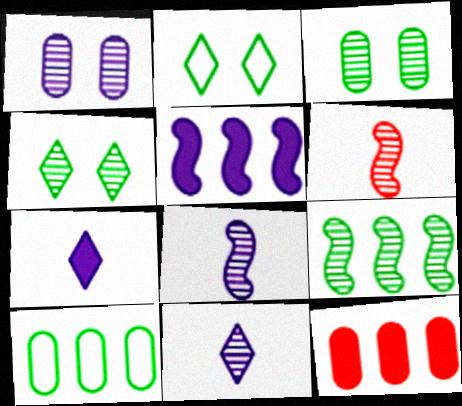[[2, 8, 12]]